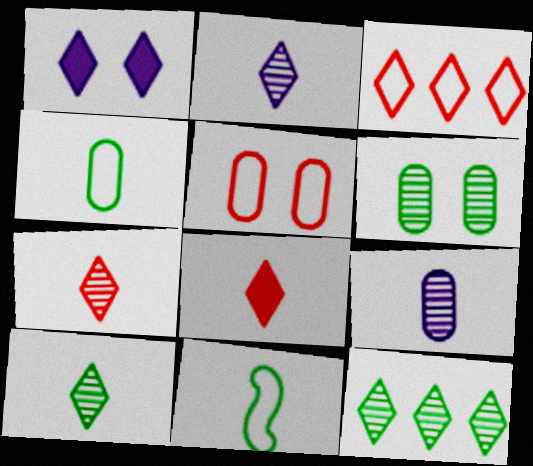[[1, 3, 10], 
[2, 7, 10], 
[8, 9, 11]]